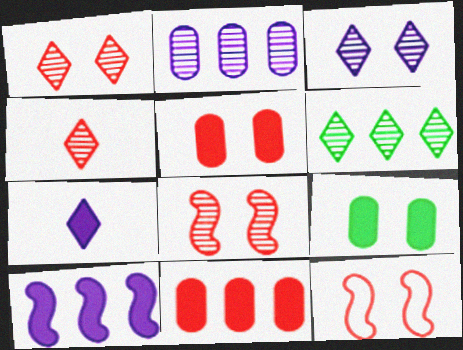[[1, 5, 12], 
[3, 4, 6], 
[3, 9, 12], 
[4, 11, 12]]